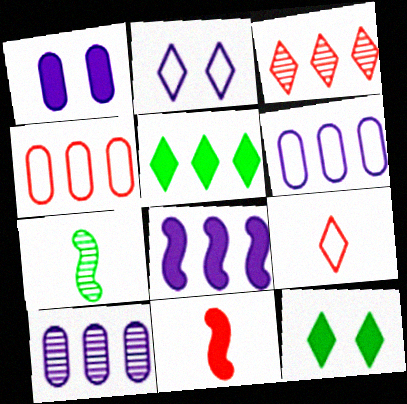[[1, 5, 11]]